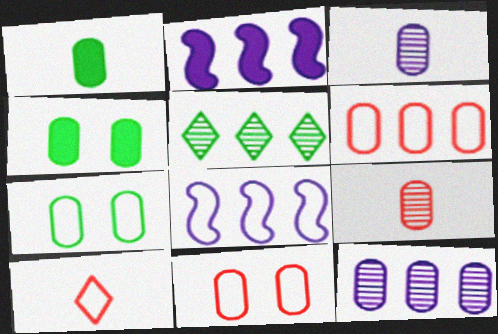[[1, 11, 12], 
[2, 5, 6], 
[3, 4, 6], 
[7, 8, 10]]